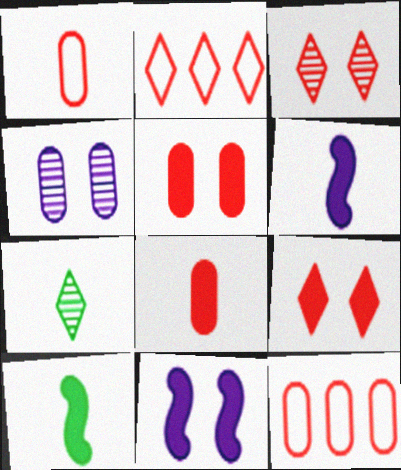[[1, 6, 7], 
[2, 4, 10], 
[7, 11, 12]]